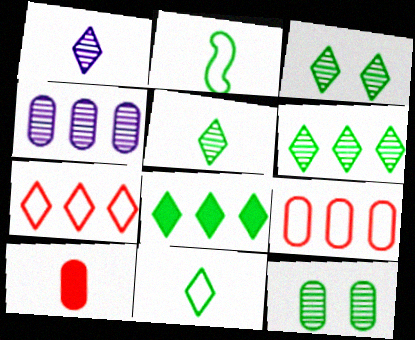[[1, 2, 10], 
[2, 8, 12], 
[3, 5, 6], 
[3, 8, 11]]